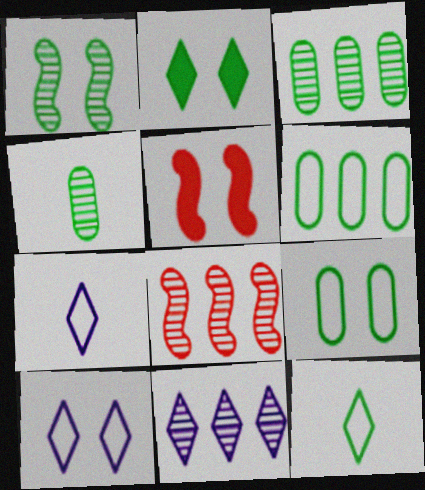[[1, 2, 9], 
[3, 5, 7], 
[3, 8, 11]]